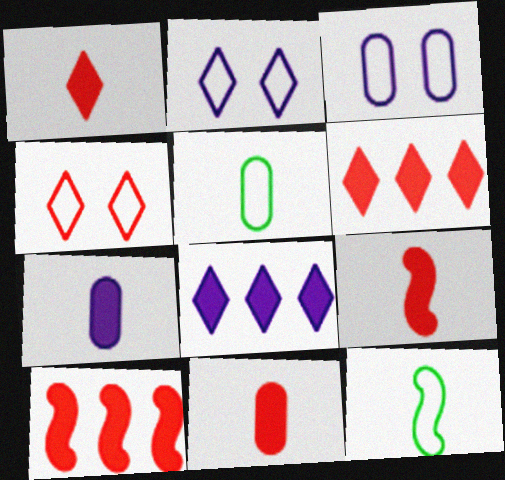[[1, 9, 11]]